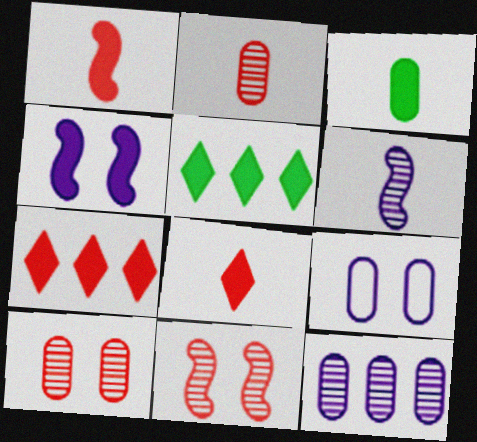[[3, 4, 7]]